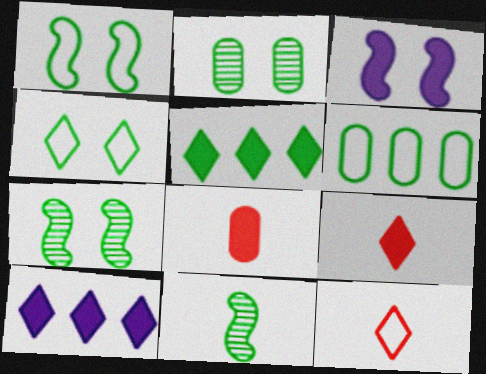[[3, 5, 8]]